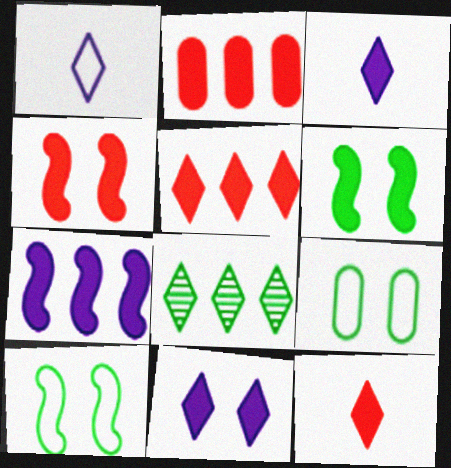[[2, 3, 6], 
[2, 4, 12]]